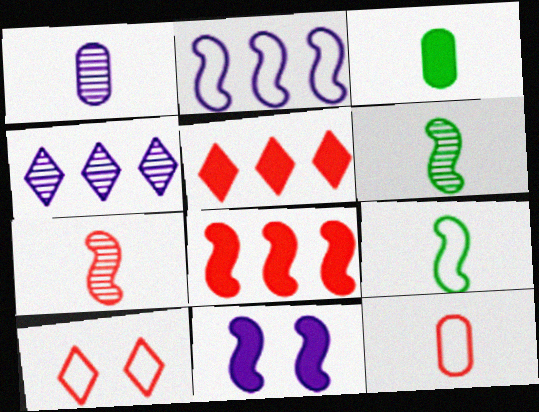[[1, 3, 12], 
[3, 5, 11]]